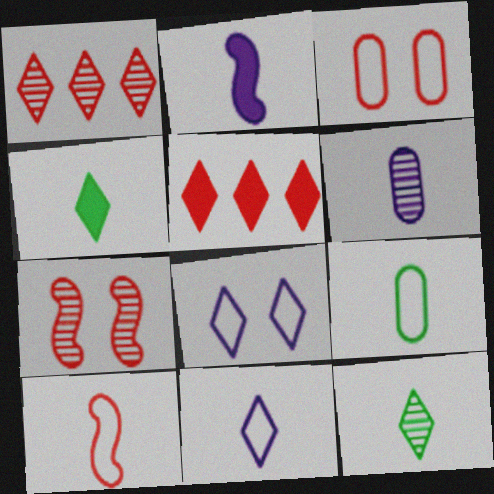[[1, 4, 8], 
[2, 6, 11], 
[4, 6, 10], 
[5, 8, 12], 
[9, 10, 11]]